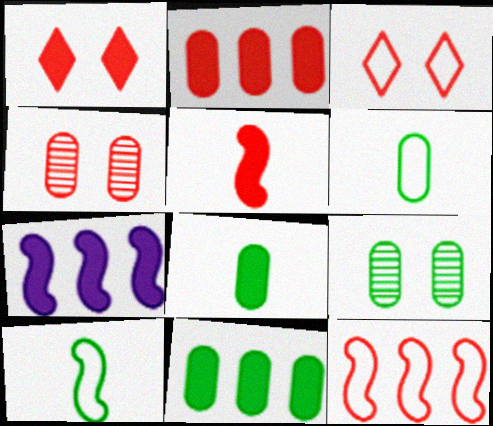[[1, 2, 5], 
[1, 7, 8], 
[6, 9, 11]]